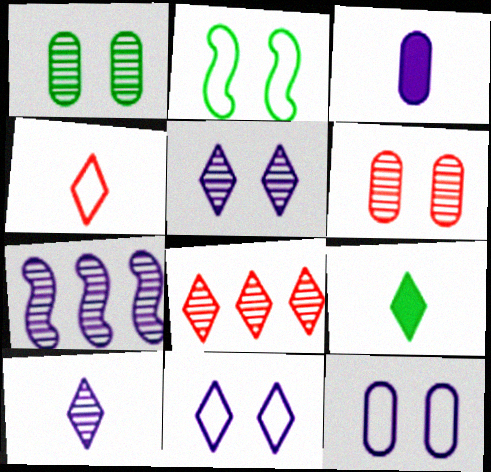[[2, 3, 8], 
[3, 7, 11], 
[4, 9, 10], 
[8, 9, 11]]